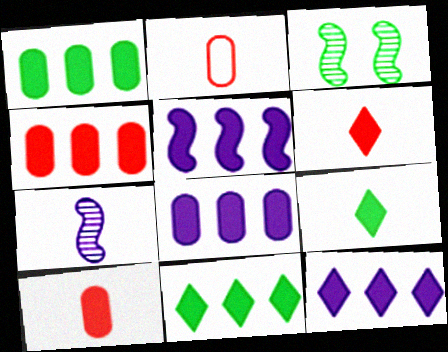[[1, 4, 8], 
[2, 3, 12], 
[2, 7, 9], 
[4, 5, 11], 
[5, 8, 12]]